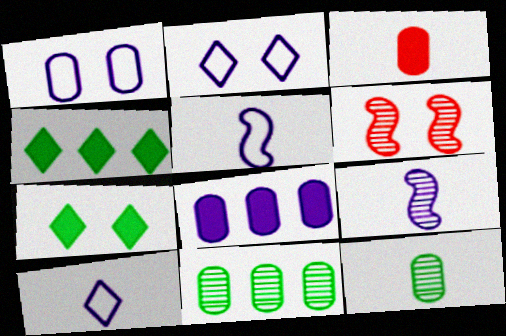[[1, 3, 11], 
[1, 6, 7], 
[2, 8, 9]]